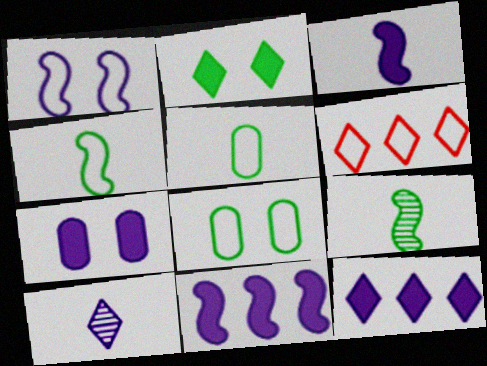[[1, 5, 6], 
[2, 6, 10], 
[3, 7, 12], 
[6, 7, 9]]